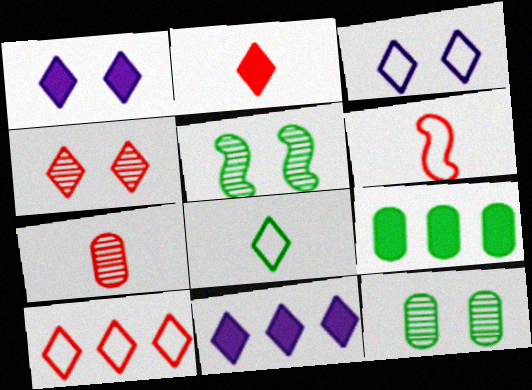[[2, 4, 10], 
[2, 6, 7], 
[3, 8, 10], 
[4, 8, 11], 
[5, 8, 9], 
[6, 11, 12]]